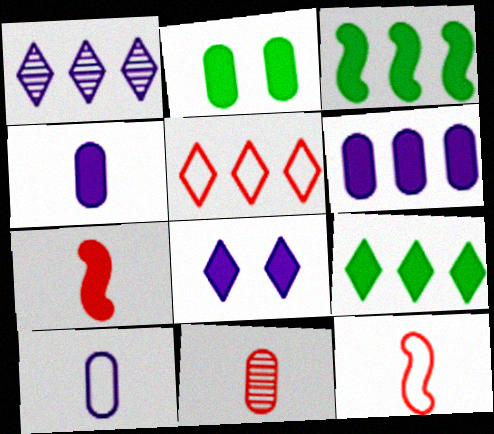[[1, 2, 12], 
[1, 5, 9]]